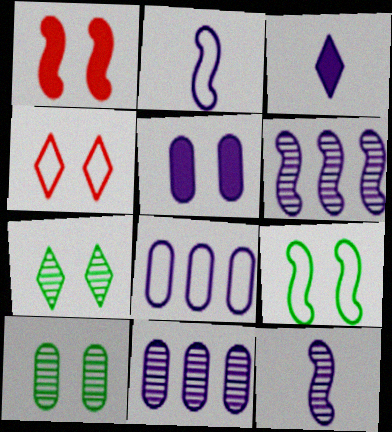[]